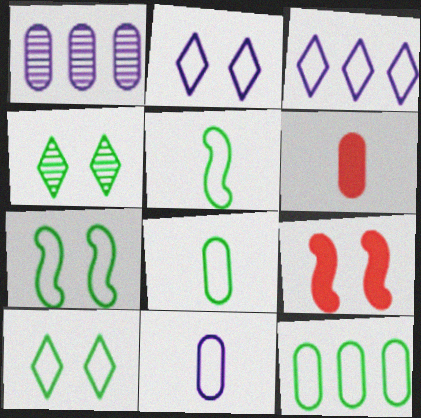[[5, 10, 12]]